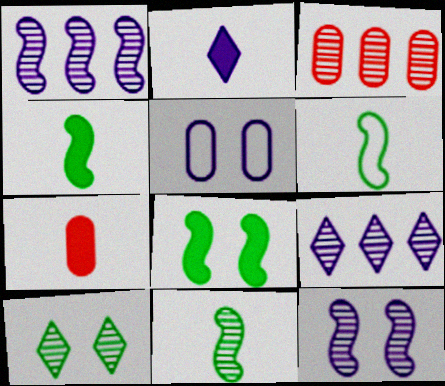[[1, 2, 5], 
[2, 4, 7], 
[4, 6, 11]]